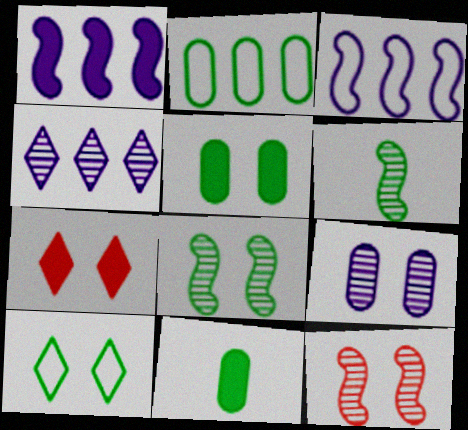[[1, 7, 11], 
[5, 8, 10]]